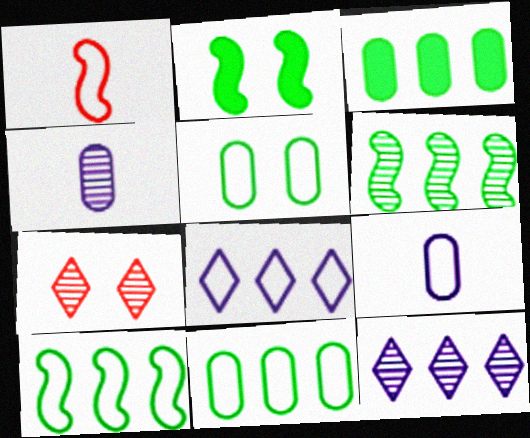[[1, 5, 8], 
[4, 6, 7]]